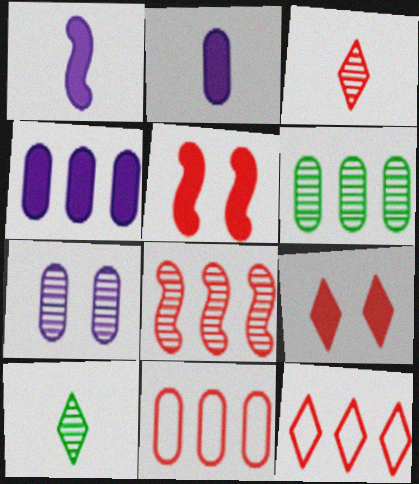[[3, 5, 11], 
[3, 9, 12], 
[4, 6, 11], 
[7, 8, 10]]